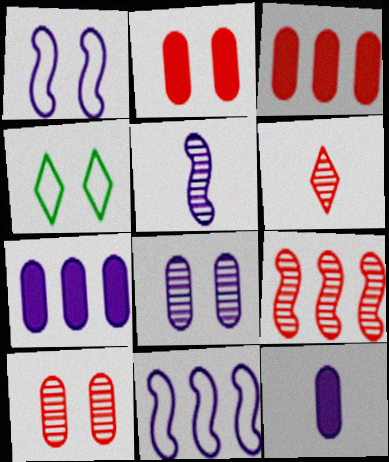[[3, 4, 5], 
[4, 9, 12], 
[6, 9, 10]]